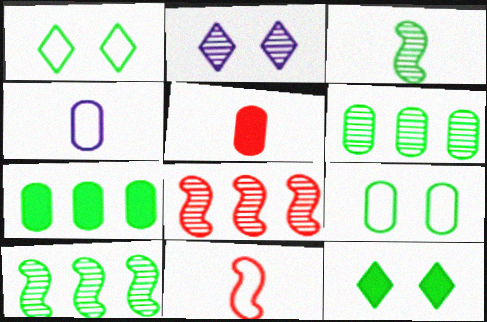[[1, 3, 7], 
[2, 7, 11], 
[4, 8, 12]]